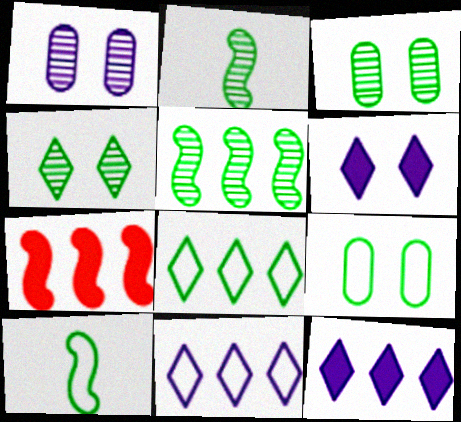[[8, 9, 10]]